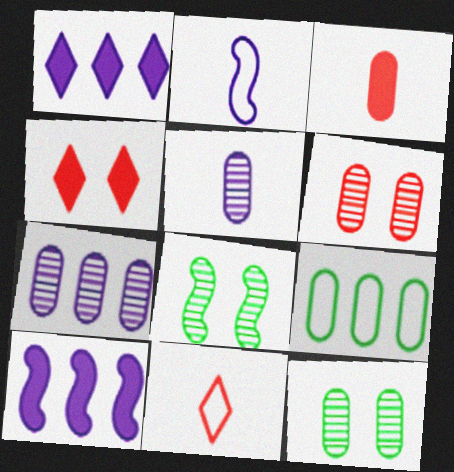[[10, 11, 12]]